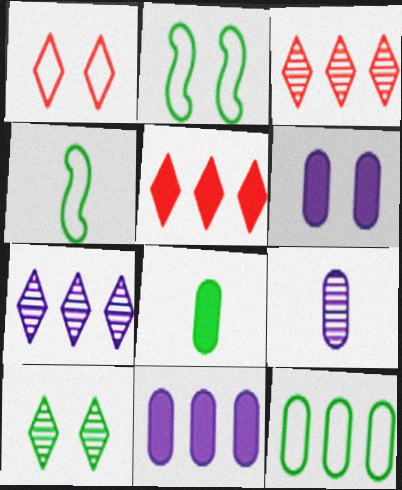[[2, 5, 9], 
[3, 4, 6]]